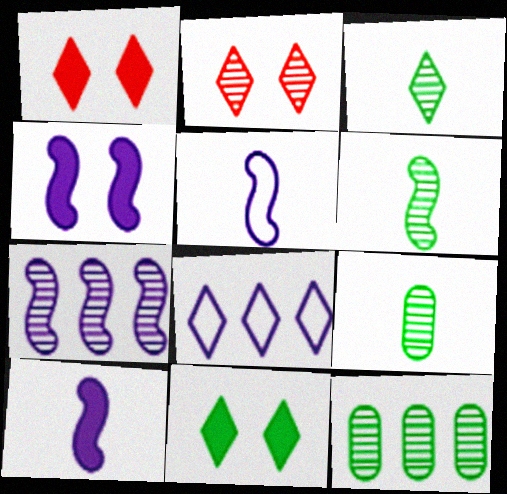[[1, 3, 8], 
[1, 5, 12], 
[2, 7, 9], 
[3, 6, 9], 
[4, 5, 7]]